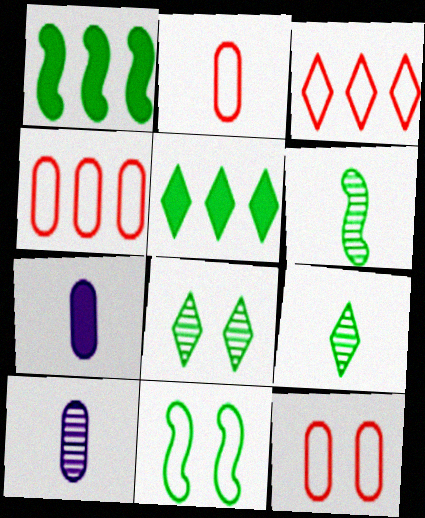[[1, 6, 11], 
[2, 4, 12]]